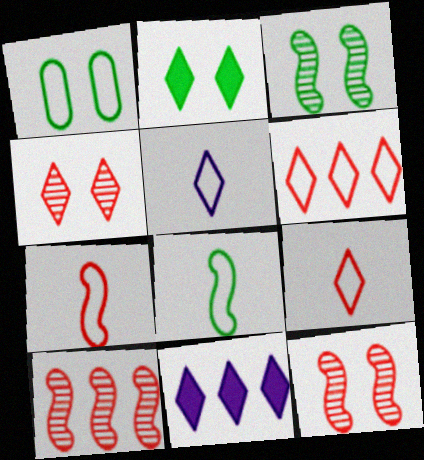[[1, 2, 3]]